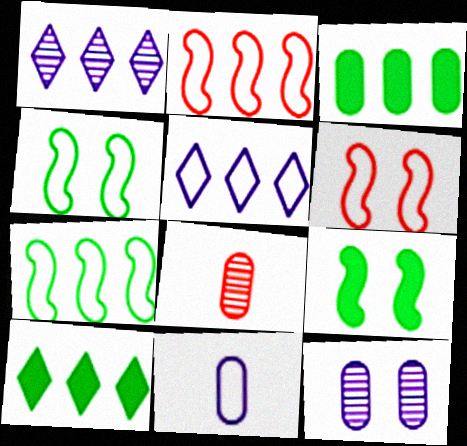[[1, 2, 3], 
[5, 8, 9]]